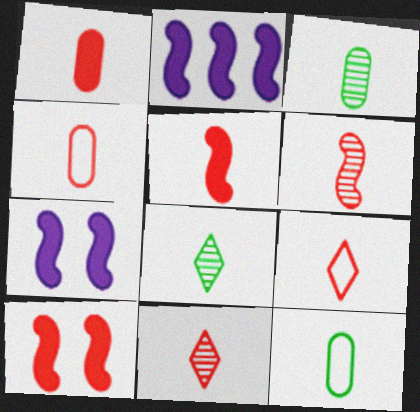[[1, 6, 9], 
[4, 5, 11]]